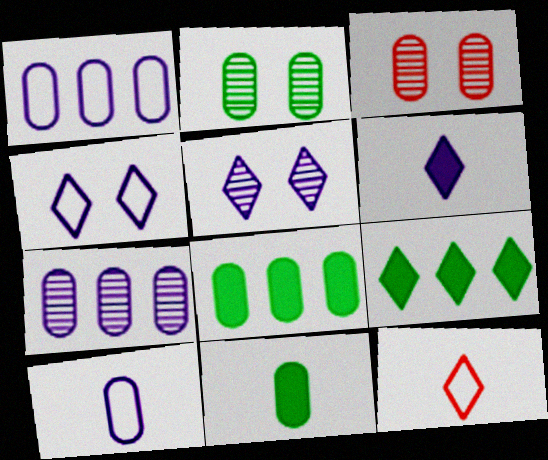[[1, 3, 11], 
[3, 8, 10], 
[5, 9, 12]]